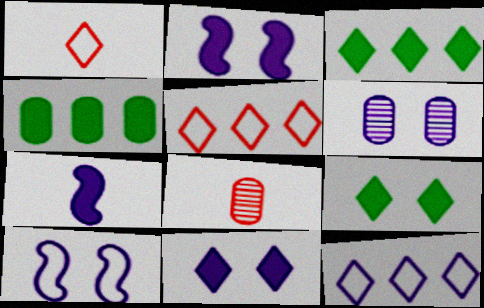[[3, 8, 10], 
[6, 7, 12], 
[6, 10, 11]]